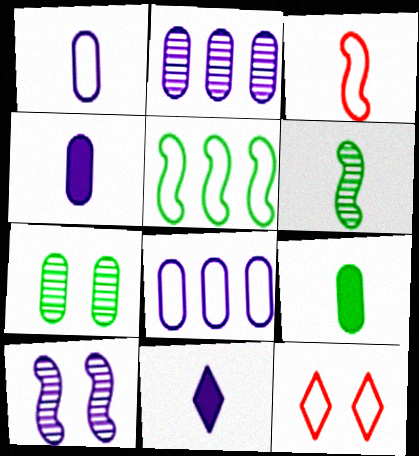[[1, 5, 12], 
[8, 10, 11]]